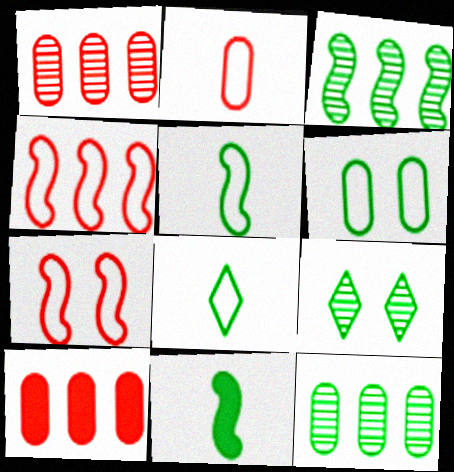[]